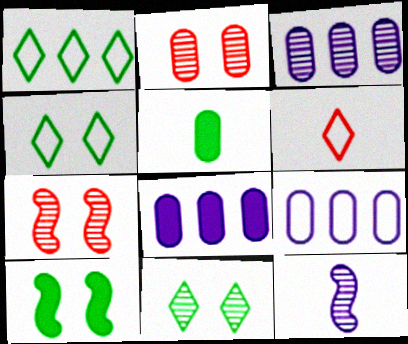[[2, 5, 9], 
[3, 6, 10], 
[3, 8, 9], 
[5, 6, 12]]